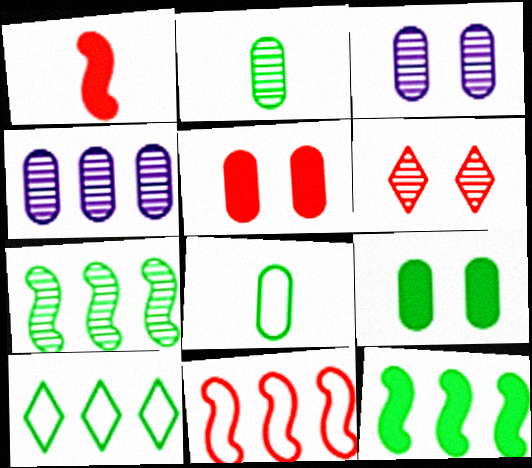[[1, 3, 10], 
[4, 5, 8]]